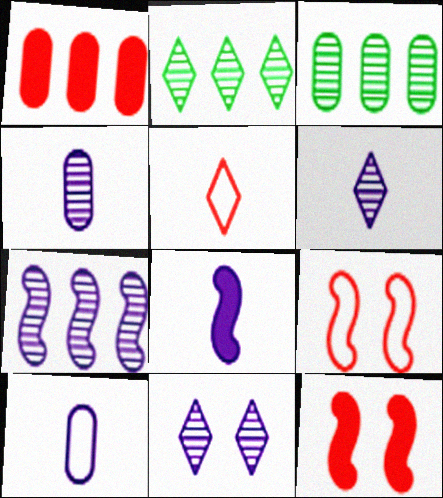[[2, 10, 12], 
[4, 7, 11], 
[6, 8, 10]]